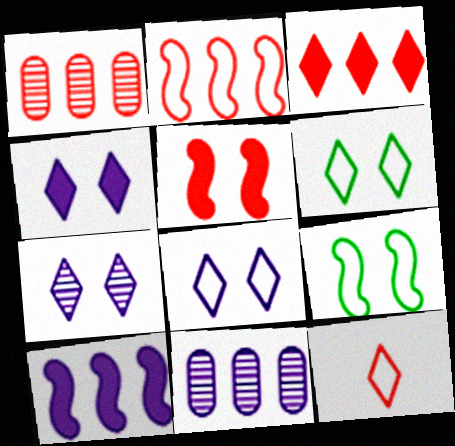[[1, 2, 3], 
[1, 5, 12], 
[4, 7, 8]]